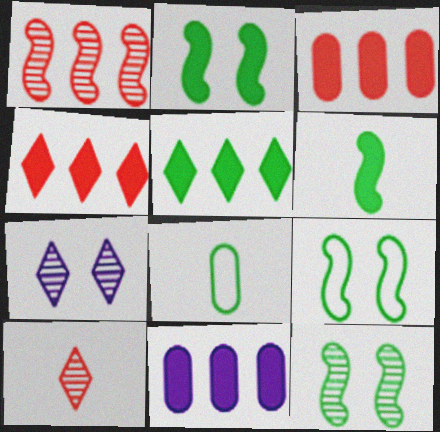[[2, 9, 12], 
[5, 8, 12], 
[9, 10, 11]]